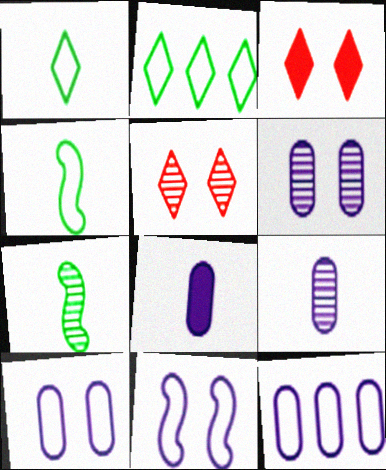[[3, 7, 12], 
[6, 8, 12]]